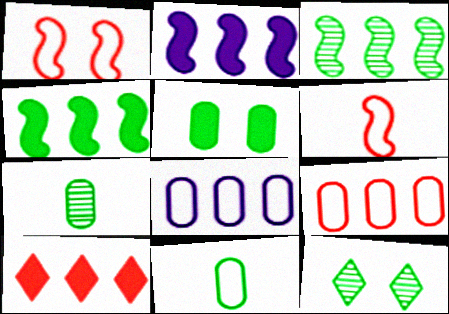[[3, 7, 12], 
[3, 8, 10], 
[4, 11, 12]]